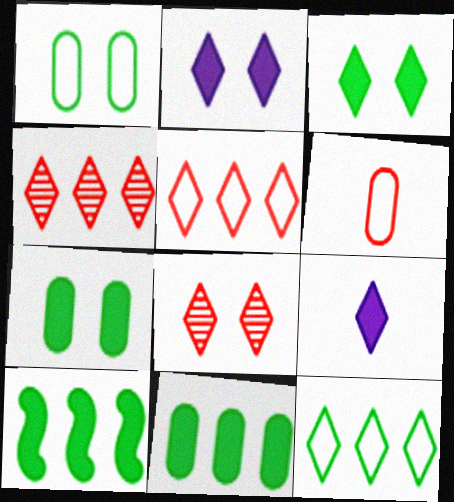[[8, 9, 12]]